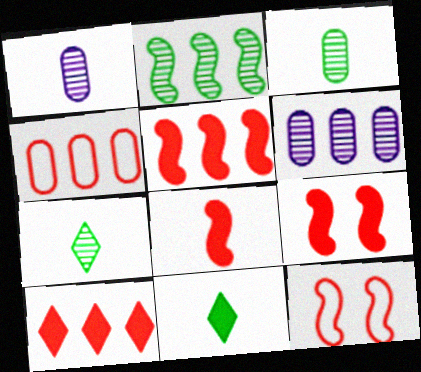[[5, 8, 9], 
[6, 11, 12]]